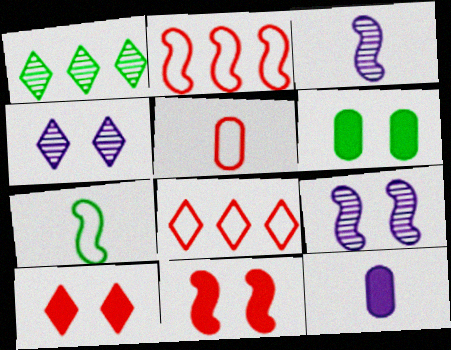[[1, 6, 7], 
[3, 6, 8]]